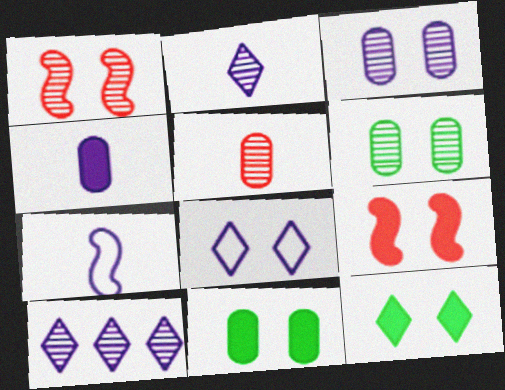[[1, 8, 11], 
[2, 4, 7], 
[6, 8, 9]]